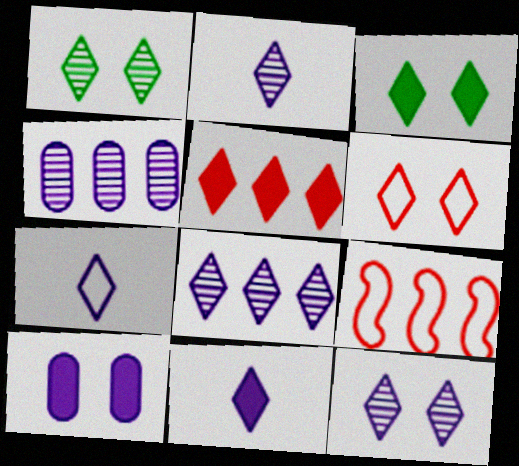[[1, 5, 7], 
[2, 7, 11], 
[2, 8, 12], 
[3, 5, 11], 
[3, 6, 12]]